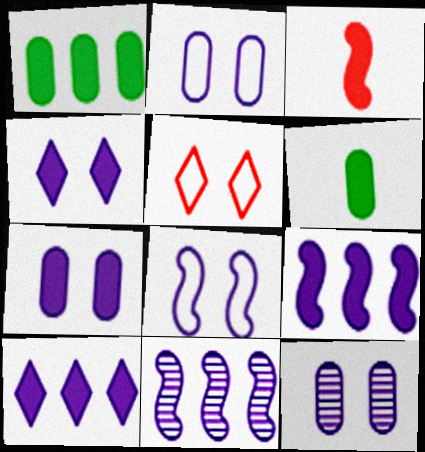[[1, 3, 4], 
[2, 7, 12], 
[4, 8, 12], 
[5, 6, 11]]